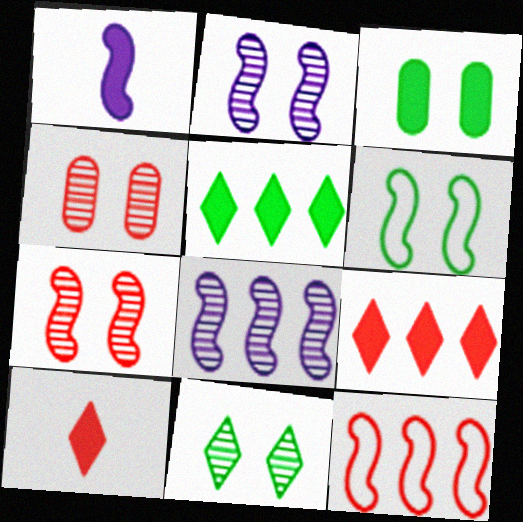[[1, 3, 9], 
[2, 4, 11], 
[3, 6, 11], 
[4, 10, 12]]